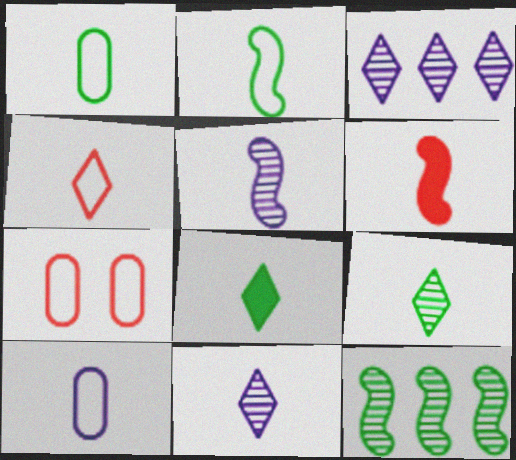[[1, 6, 11], 
[2, 4, 10], 
[2, 5, 6], 
[4, 8, 11], 
[6, 9, 10]]